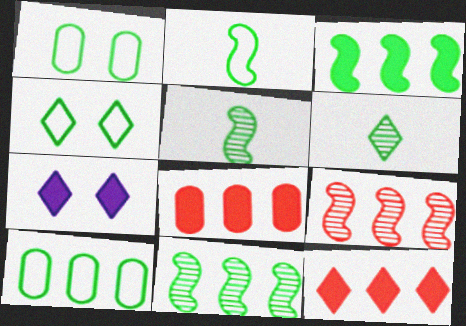[[1, 3, 6], 
[2, 4, 10]]